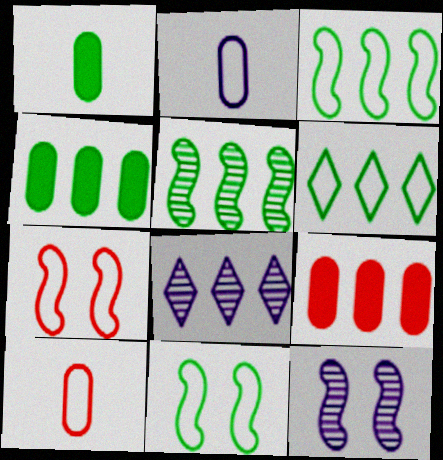[[1, 7, 8], 
[2, 6, 7], 
[3, 8, 9], 
[4, 5, 6]]